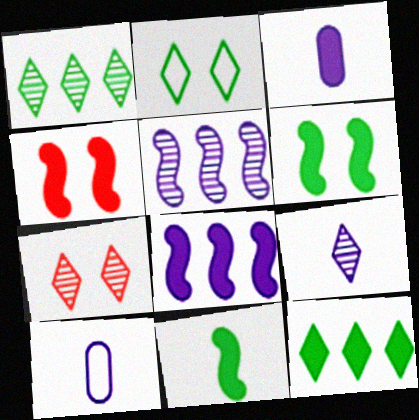[[1, 4, 10], 
[1, 7, 9], 
[3, 4, 12], 
[4, 8, 11]]